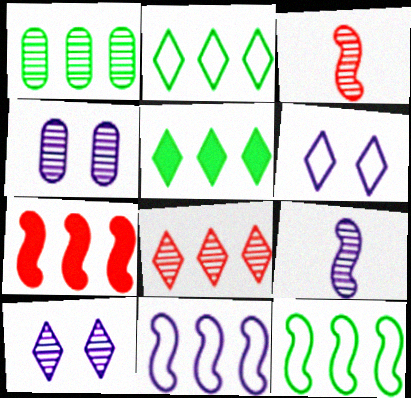[[1, 3, 10], 
[1, 5, 12]]